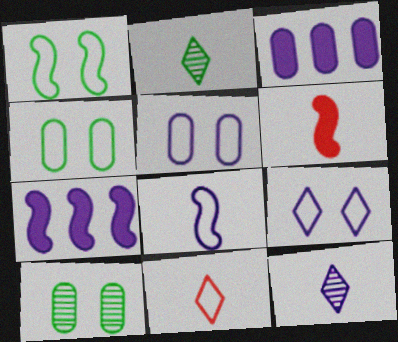[[5, 7, 12], 
[7, 10, 11]]